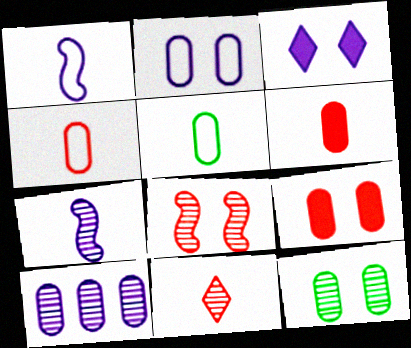[[1, 3, 10], 
[2, 9, 12], 
[5, 9, 10]]